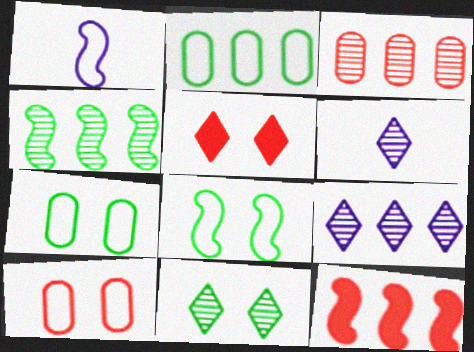[[2, 9, 12], 
[3, 4, 9], 
[6, 7, 12]]